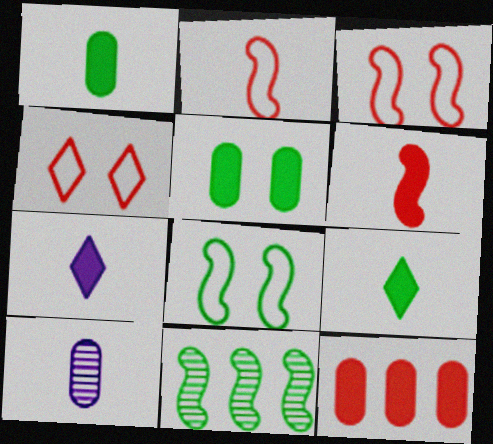[[1, 6, 7], 
[2, 9, 10]]